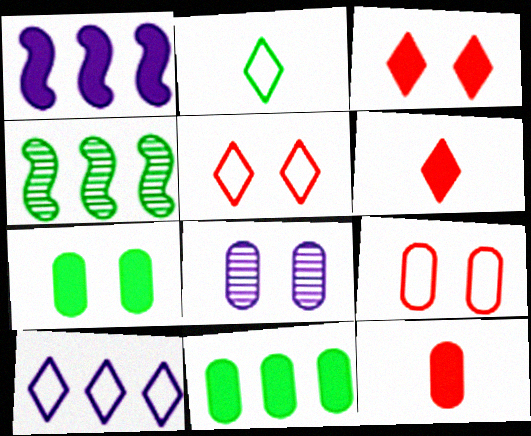[[1, 6, 7], 
[2, 4, 7], 
[2, 5, 10], 
[7, 8, 9]]